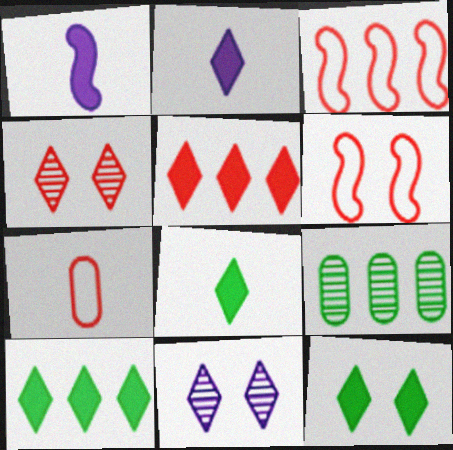[[2, 5, 12], 
[2, 6, 9], 
[8, 10, 12]]